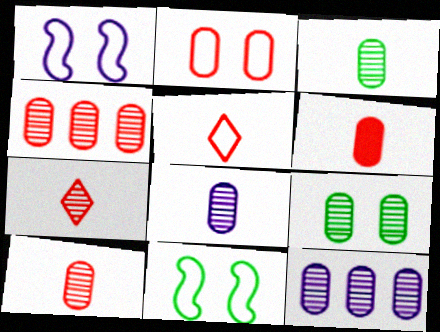[[2, 4, 6], 
[3, 8, 10], 
[4, 8, 9], 
[9, 10, 12]]